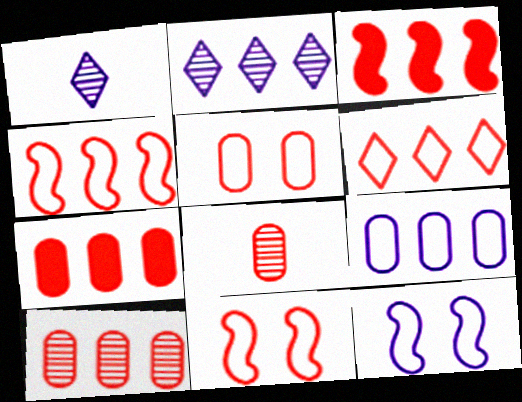[[3, 6, 10], 
[5, 7, 8]]